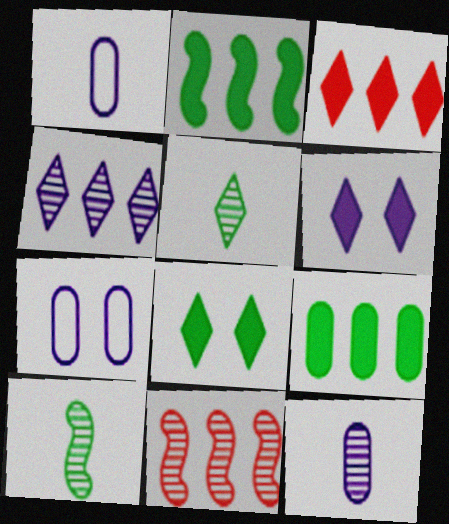[[1, 8, 11], 
[3, 7, 10]]